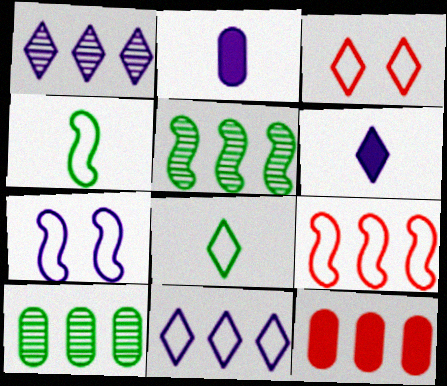[[1, 2, 7], 
[2, 3, 5], 
[3, 8, 11], 
[4, 7, 9], 
[5, 11, 12]]